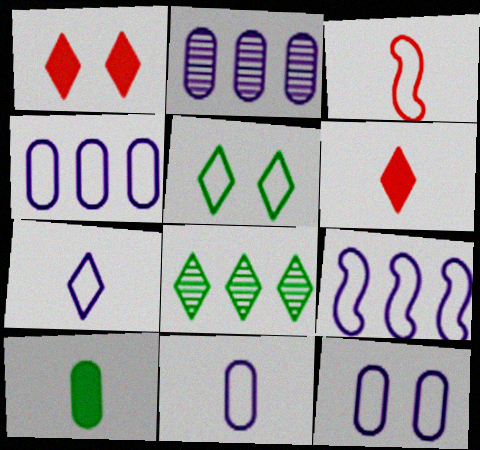[[1, 7, 8], 
[3, 4, 5], 
[4, 11, 12], 
[7, 9, 12]]